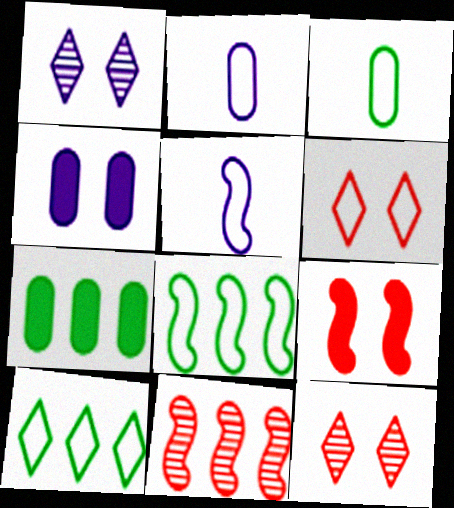[[2, 6, 8], 
[5, 7, 12]]